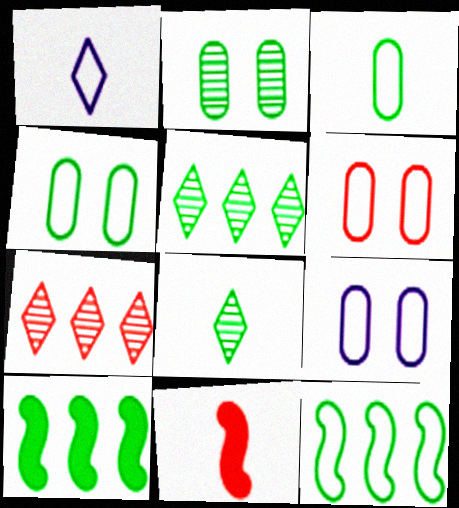[[1, 6, 12], 
[4, 6, 9], 
[4, 8, 10], 
[5, 9, 11], 
[6, 7, 11]]